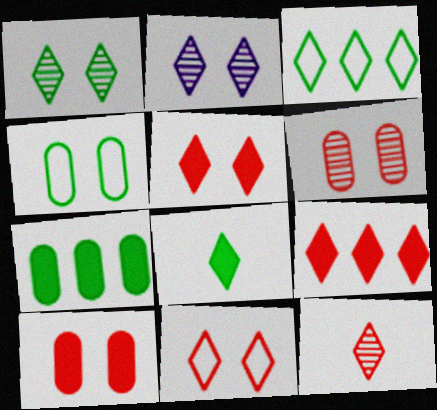[[1, 3, 8], 
[9, 11, 12]]